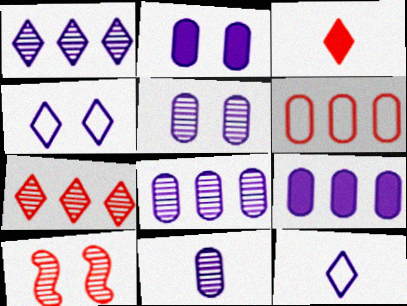[[3, 6, 10], 
[5, 8, 11]]